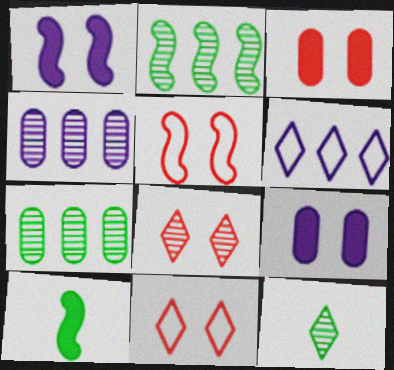[[3, 5, 8], 
[4, 10, 11]]